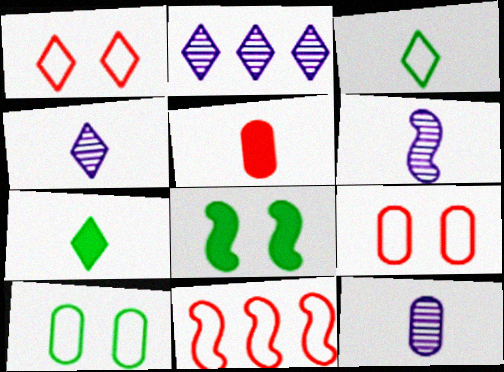[[1, 2, 7], 
[3, 5, 6], 
[4, 6, 12], 
[6, 8, 11]]